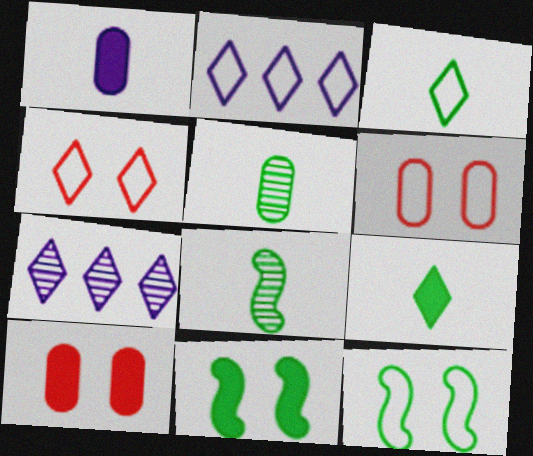[[2, 3, 4], 
[2, 8, 10], 
[4, 7, 9]]